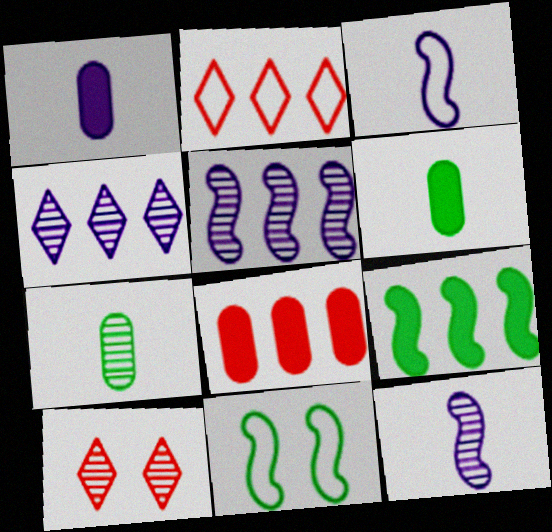[[5, 7, 10]]